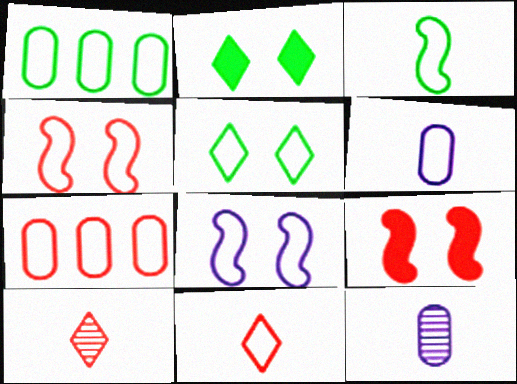[[1, 3, 5], 
[1, 8, 11], 
[3, 6, 11], 
[4, 7, 11], 
[7, 9, 10]]